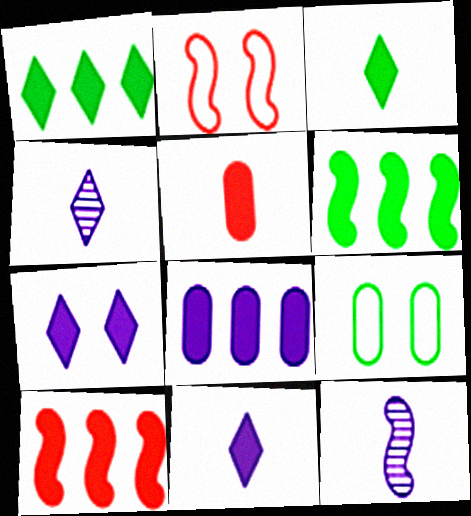[[1, 8, 10], 
[2, 6, 12], 
[4, 9, 10], 
[5, 6, 7]]